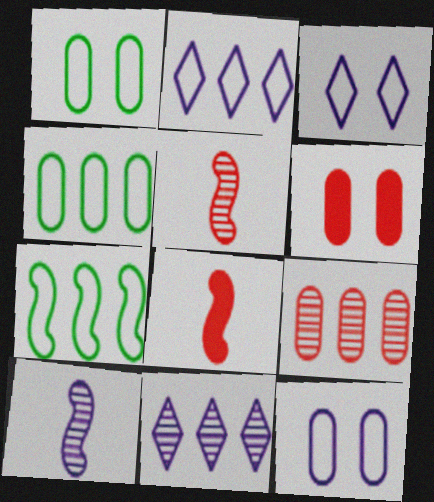[[1, 8, 11]]